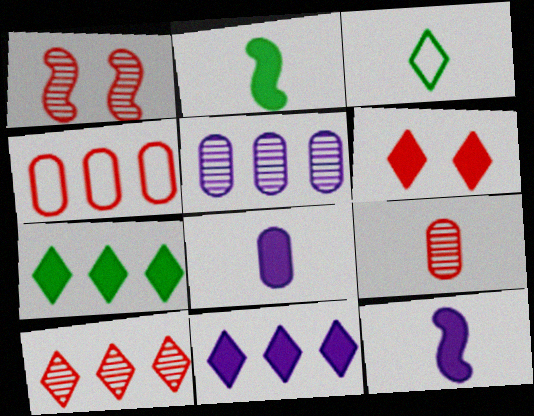[[1, 9, 10], 
[3, 9, 12]]